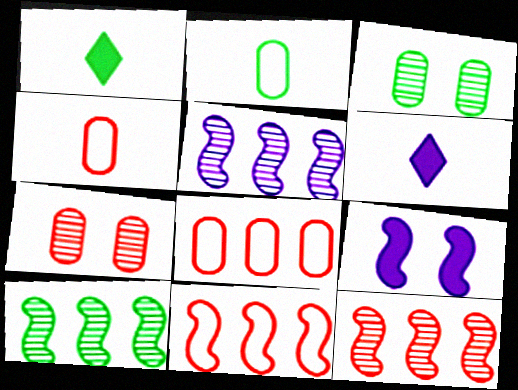[[3, 6, 11], 
[5, 10, 12]]